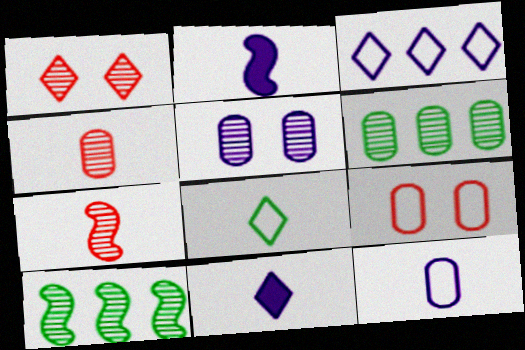[[2, 3, 5], 
[2, 4, 8], 
[4, 5, 6], 
[9, 10, 11]]